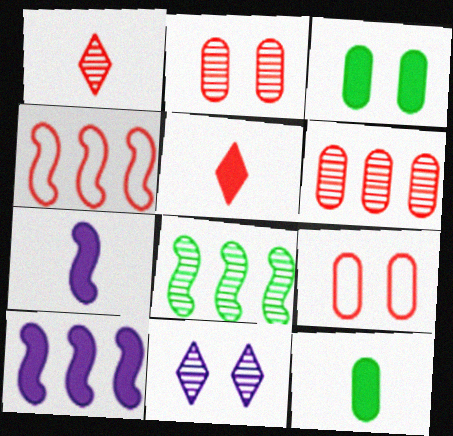[[2, 4, 5], 
[3, 5, 10], 
[4, 8, 10], 
[4, 11, 12], 
[5, 7, 12]]